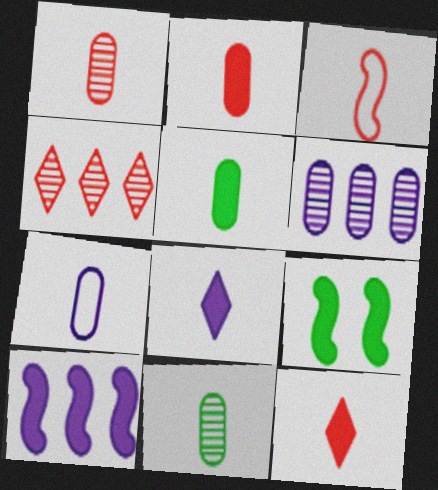[[1, 3, 12], 
[1, 5, 7], 
[2, 7, 11], 
[3, 8, 11], 
[4, 7, 9]]